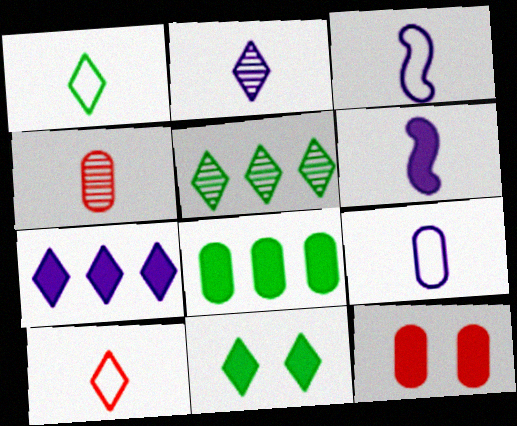[[1, 4, 6], 
[1, 5, 11], 
[2, 6, 9], 
[3, 5, 12]]